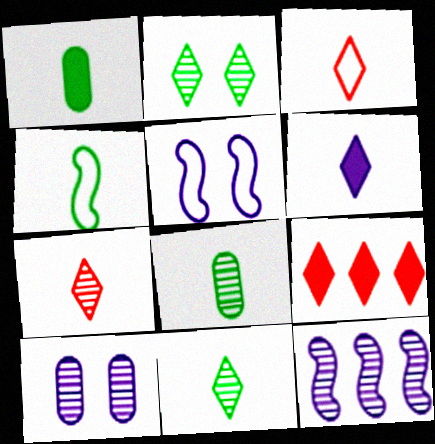[[1, 4, 11], 
[3, 6, 11], 
[4, 9, 10], 
[5, 8, 9]]